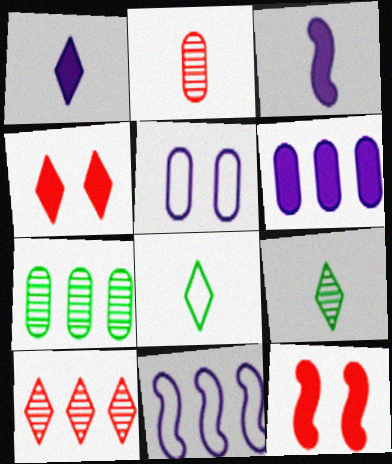[[2, 3, 8]]